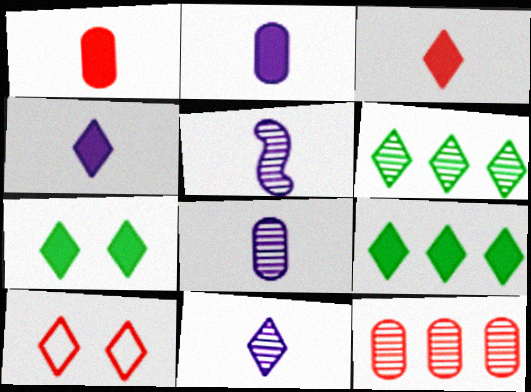[[4, 6, 10], 
[5, 8, 11], 
[9, 10, 11]]